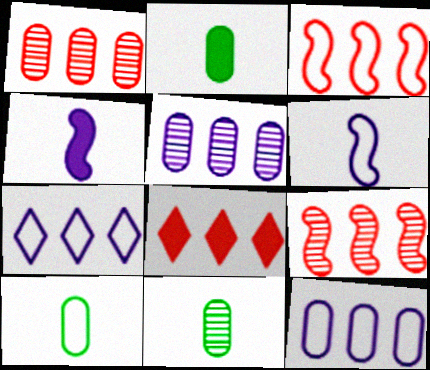[[1, 3, 8], 
[2, 10, 11]]